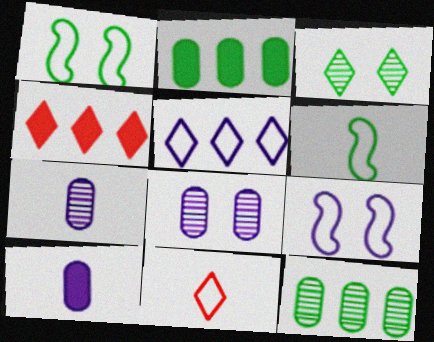[[1, 4, 7], 
[2, 3, 6], 
[4, 6, 8]]